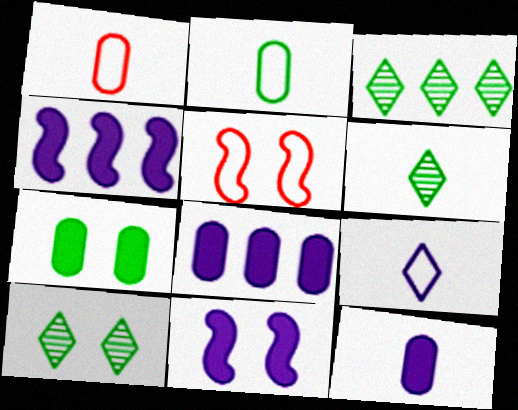[[1, 3, 11], 
[1, 4, 10], 
[3, 5, 12], 
[3, 6, 10], 
[5, 6, 8]]